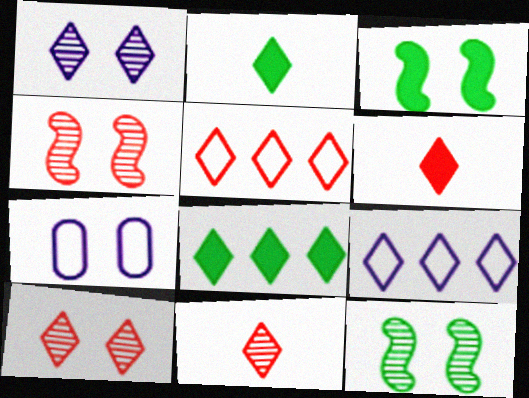[[1, 2, 5], 
[2, 9, 10], 
[3, 7, 10], 
[5, 6, 10]]